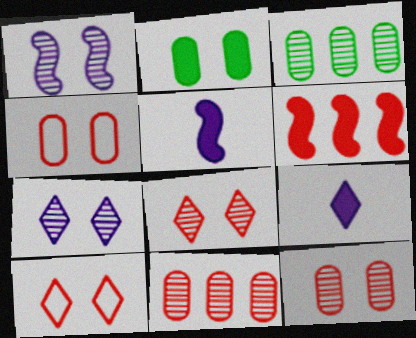[[1, 2, 10], 
[2, 6, 9], 
[3, 5, 10]]